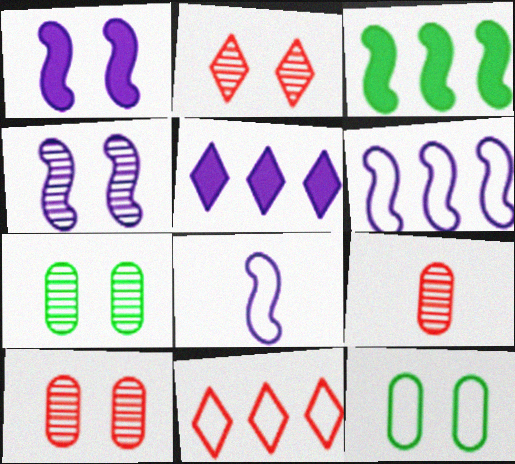[[1, 2, 12], 
[2, 4, 7], 
[8, 11, 12]]